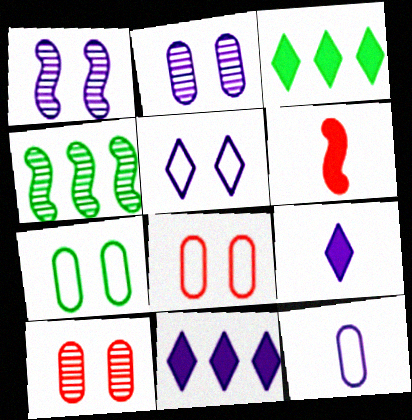[[1, 11, 12], 
[4, 8, 9]]